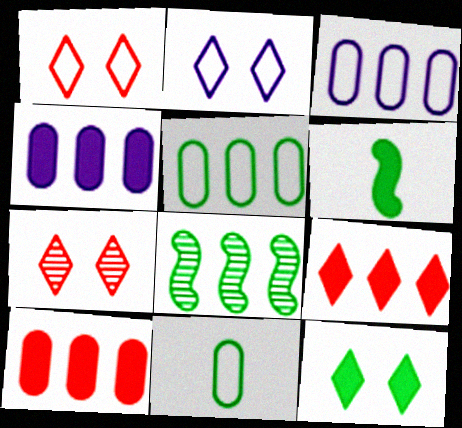[[2, 7, 12], 
[3, 6, 7], 
[3, 8, 9], 
[8, 11, 12]]